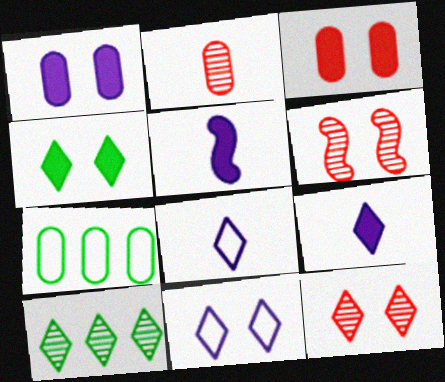[[1, 2, 7], 
[4, 11, 12], 
[5, 7, 12], 
[6, 7, 9]]